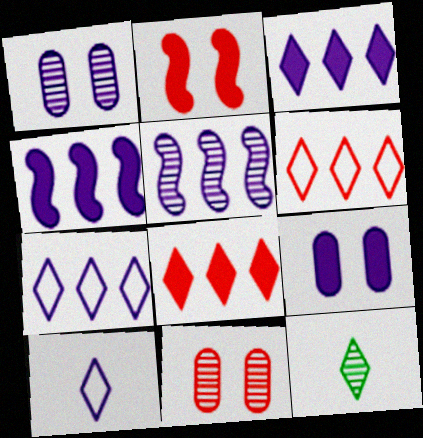[[1, 4, 10], 
[5, 9, 10], 
[5, 11, 12]]